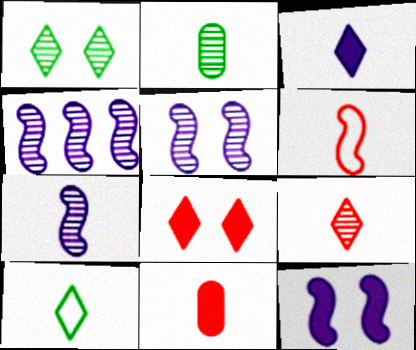[[2, 3, 6], 
[2, 7, 9], 
[3, 9, 10], 
[4, 5, 7], 
[6, 9, 11], 
[7, 10, 11]]